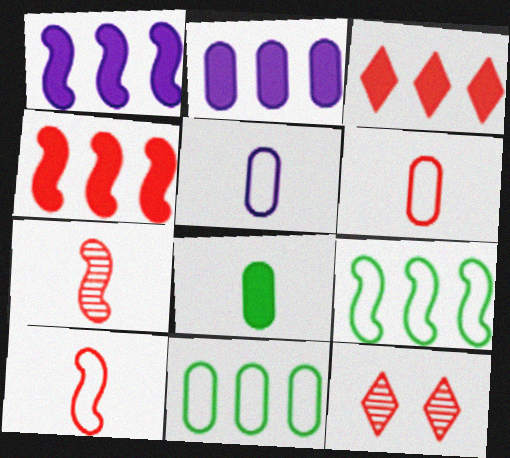[[4, 6, 12]]